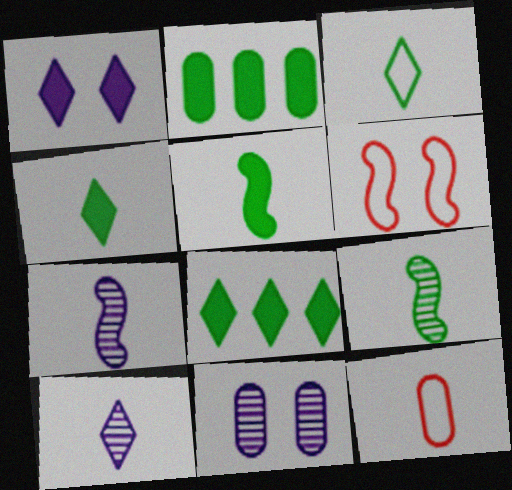[[2, 6, 10], 
[2, 11, 12], 
[4, 7, 12], 
[5, 10, 12]]